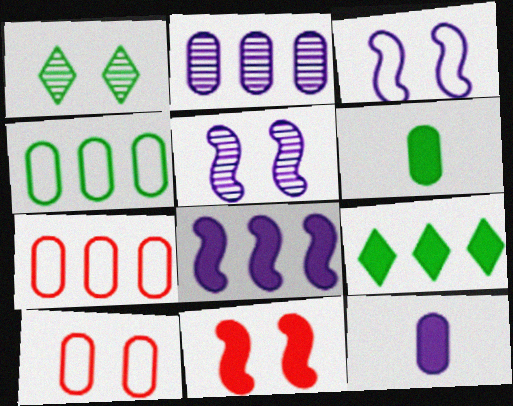[[2, 6, 10], 
[9, 11, 12]]